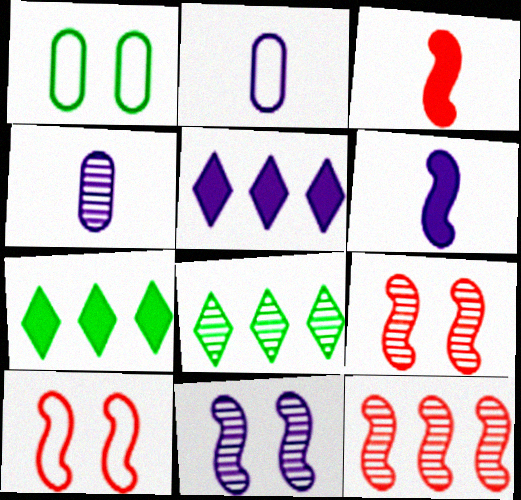[[2, 5, 11], 
[2, 7, 9], 
[3, 10, 12], 
[4, 7, 10], 
[4, 8, 9]]